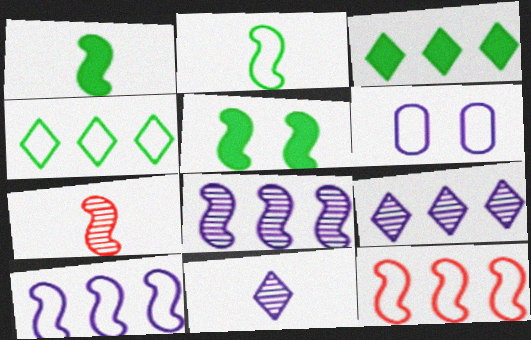[[3, 6, 7], 
[5, 7, 10]]